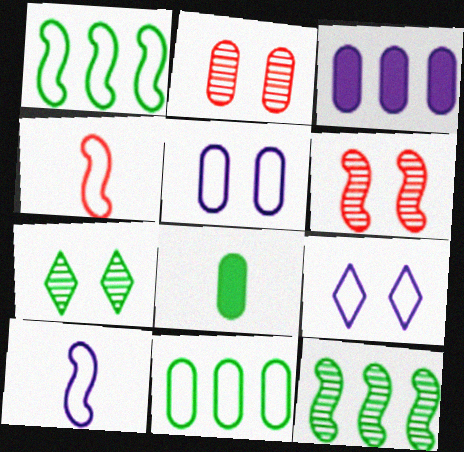[[1, 7, 8], 
[3, 4, 7], 
[4, 9, 11]]